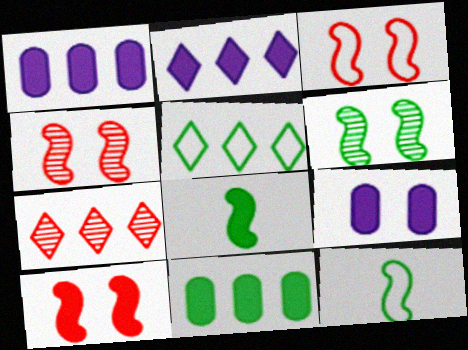[[2, 5, 7], 
[3, 4, 10], 
[7, 9, 12]]